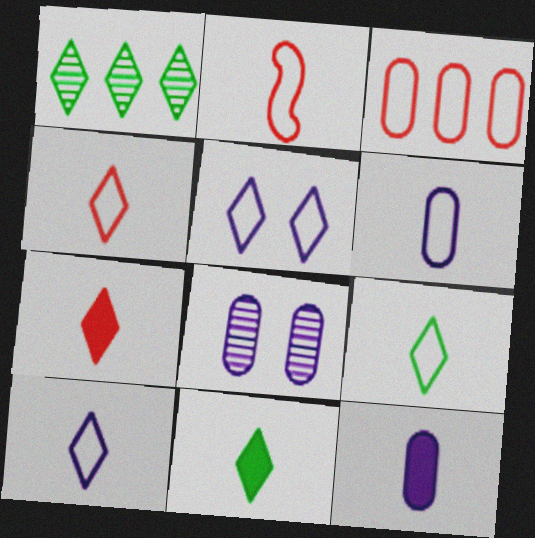[[1, 5, 7], 
[2, 6, 9], 
[4, 9, 10]]